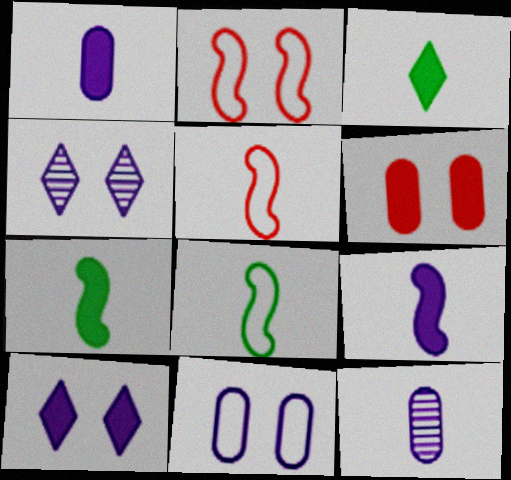[[3, 5, 12]]